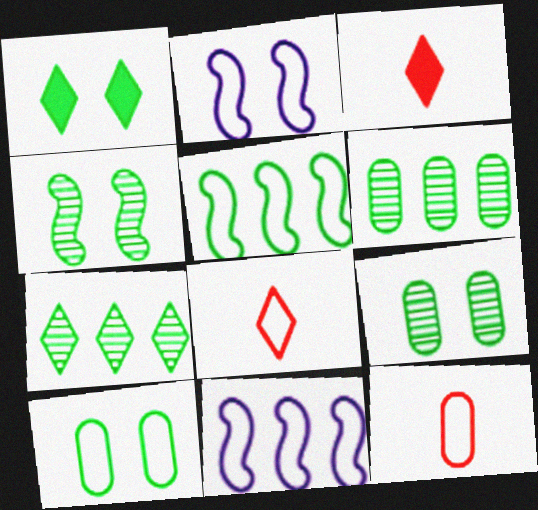[[1, 4, 10], 
[2, 3, 6], 
[3, 9, 11], 
[8, 10, 11]]